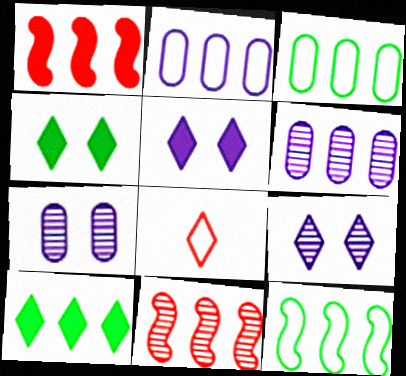[[2, 10, 11], 
[8, 9, 10]]